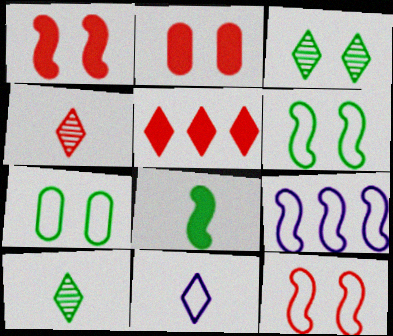[[2, 9, 10], 
[3, 5, 11]]